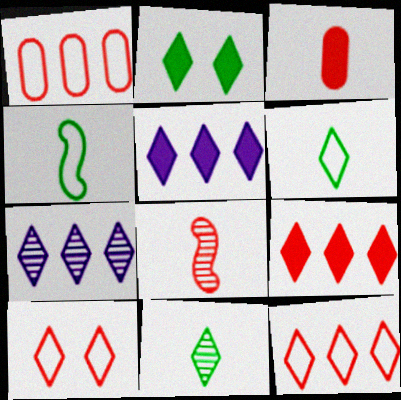[[5, 10, 11]]